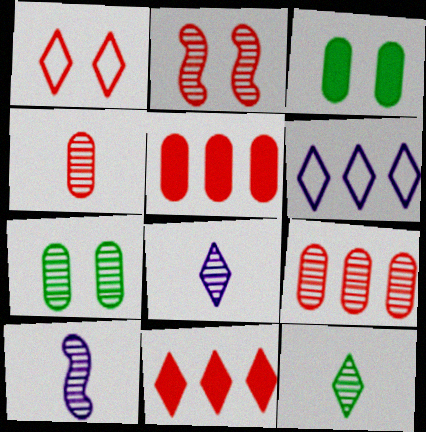[[4, 10, 12]]